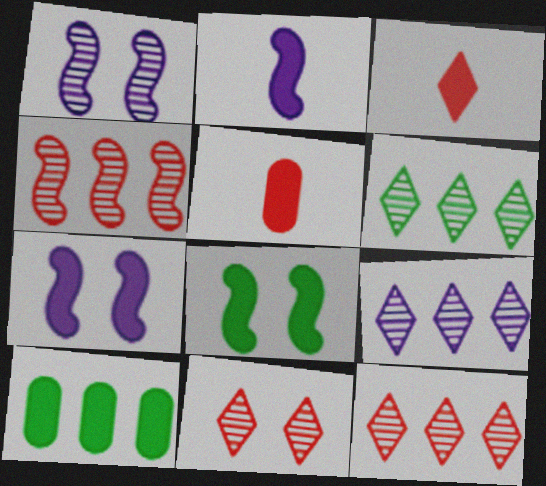[[3, 7, 10], 
[6, 9, 12]]